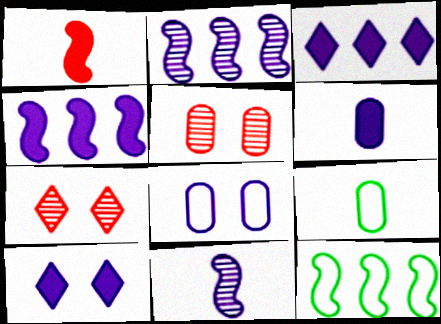[[3, 8, 11], 
[4, 6, 10], 
[4, 7, 9], 
[6, 7, 12]]